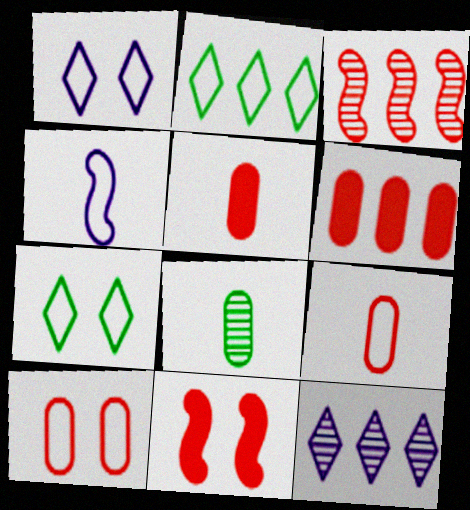[[2, 4, 10]]